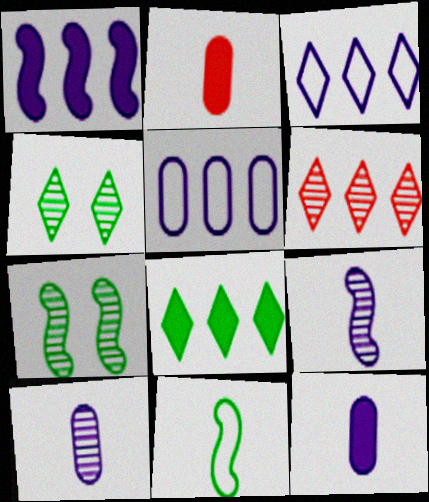[[2, 3, 7], 
[3, 6, 8], 
[6, 7, 10]]